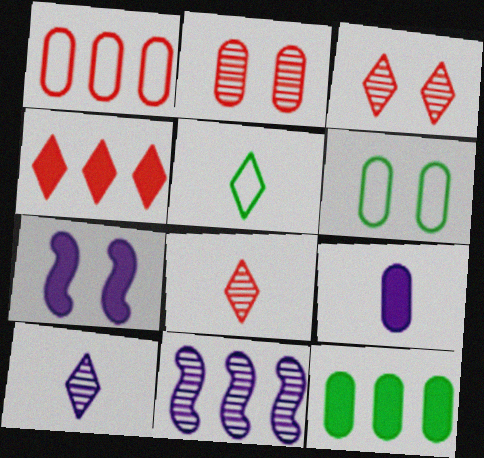[[3, 6, 7]]